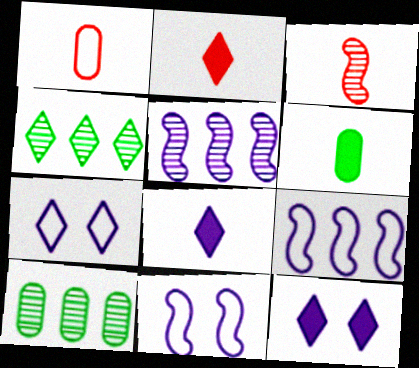[[1, 2, 3], 
[2, 4, 7], 
[2, 10, 11]]